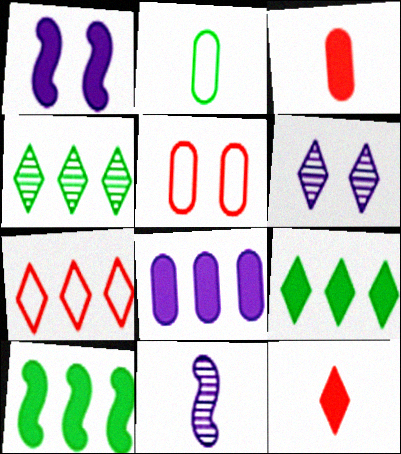[[1, 3, 9], 
[2, 11, 12], 
[5, 9, 11]]